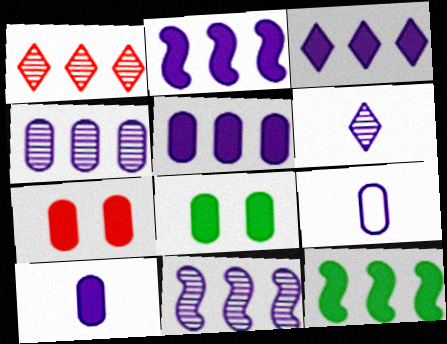[[2, 3, 5]]